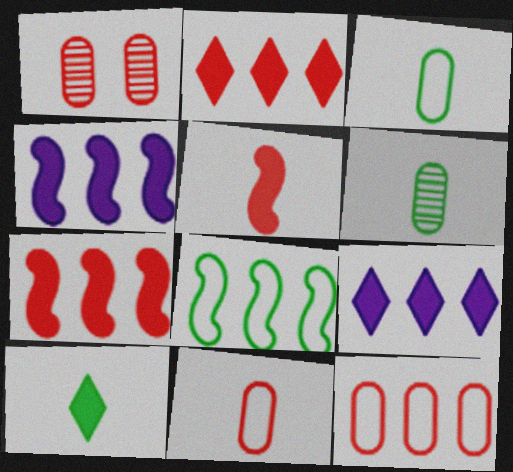[]